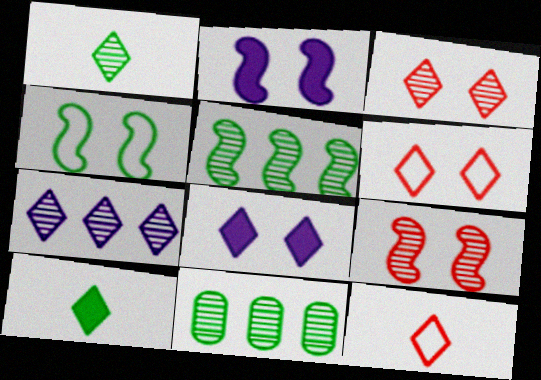[[1, 3, 7], 
[2, 4, 9], 
[2, 11, 12], 
[4, 10, 11], 
[6, 7, 10]]